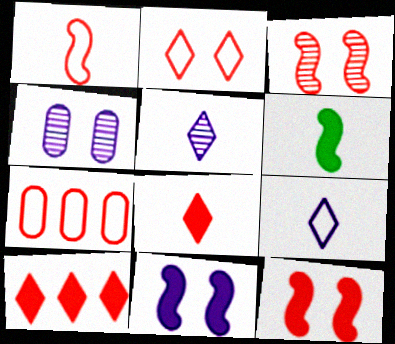[[1, 2, 7], 
[3, 7, 8]]